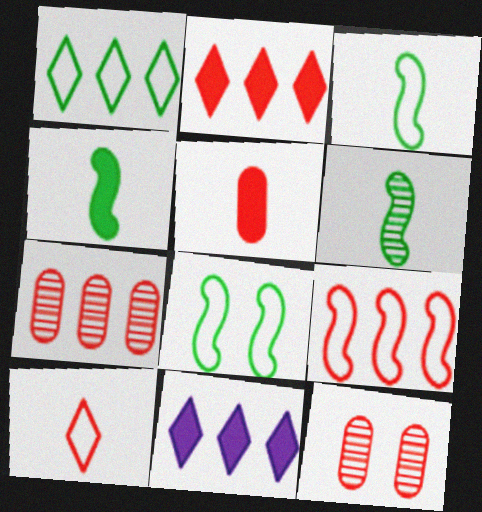[[2, 7, 9], 
[3, 4, 6], 
[3, 11, 12]]